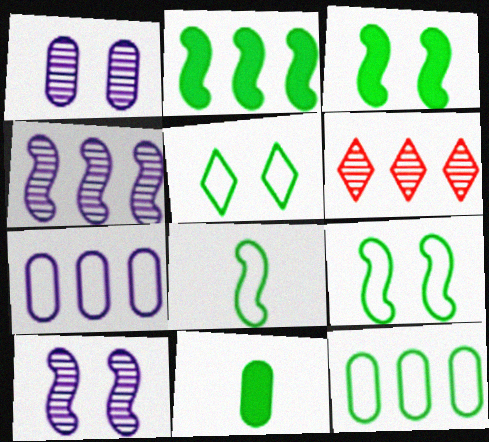[[2, 6, 7], 
[5, 8, 12]]